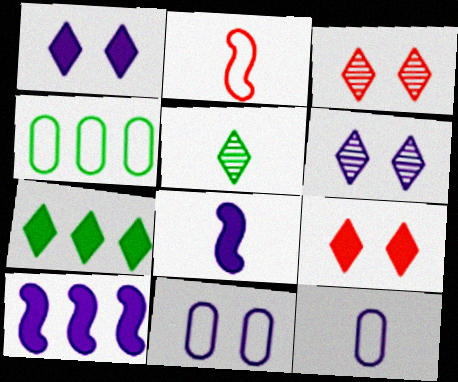[[3, 4, 8], 
[6, 10, 12]]